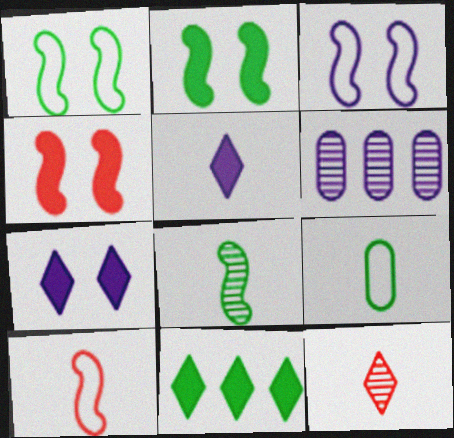[[3, 5, 6]]